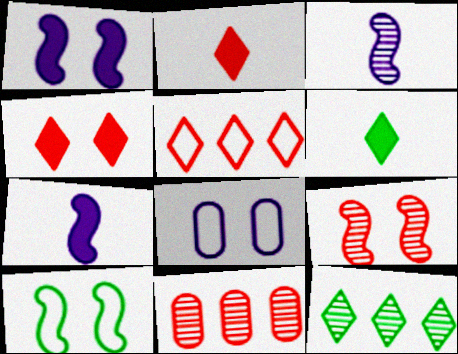[[1, 9, 10]]